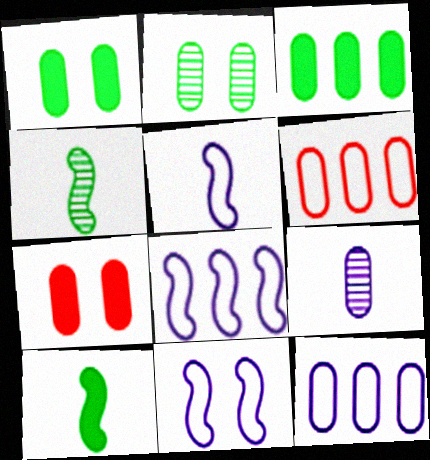[[1, 6, 9], 
[5, 8, 11]]